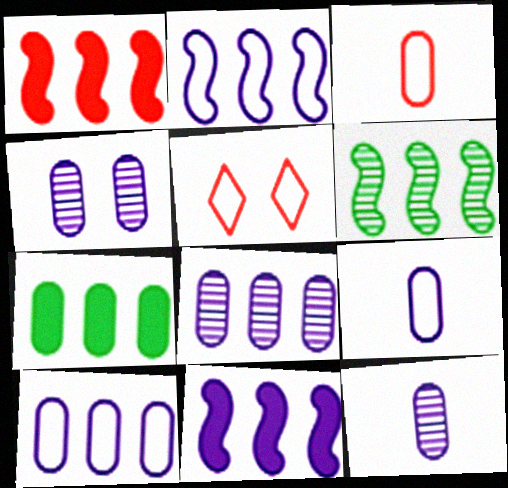[[1, 2, 6], 
[3, 4, 7], 
[4, 8, 12]]